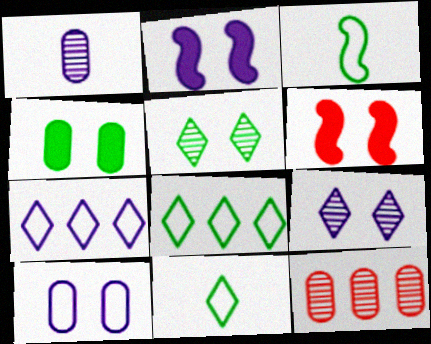[[1, 2, 7], 
[1, 6, 8], 
[2, 9, 10], 
[2, 11, 12], 
[5, 6, 10]]